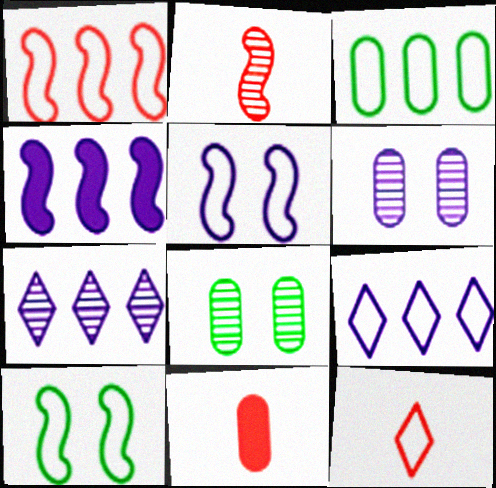[[1, 3, 9], 
[2, 4, 10], 
[2, 7, 8], 
[2, 11, 12], 
[3, 5, 12], 
[3, 6, 11], 
[4, 8, 12], 
[7, 10, 11]]